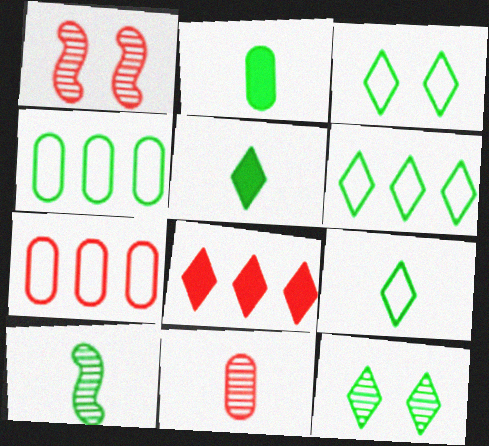[[2, 9, 10], 
[3, 6, 9], 
[5, 6, 12]]